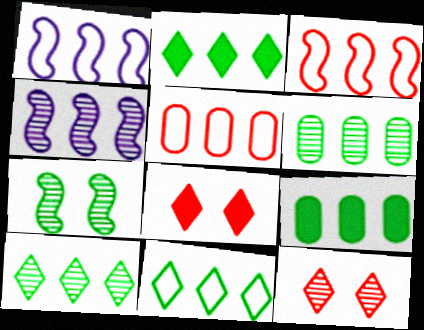[[1, 5, 11], 
[2, 4, 5], 
[2, 10, 11]]